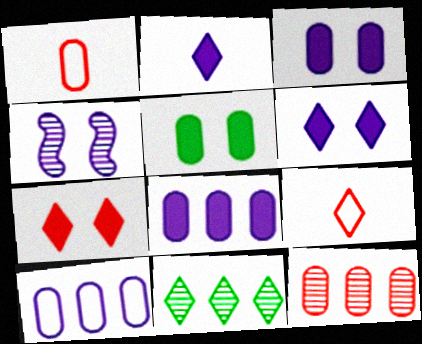[[2, 4, 10], 
[6, 9, 11]]